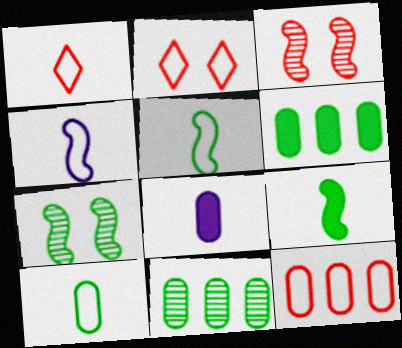[[1, 4, 10]]